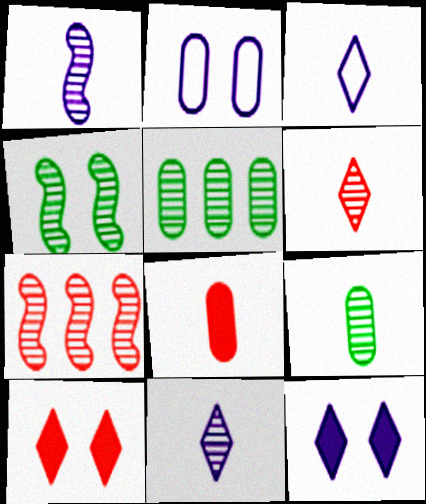[[1, 4, 7], 
[1, 6, 9], 
[2, 4, 10], 
[2, 5, 8]]